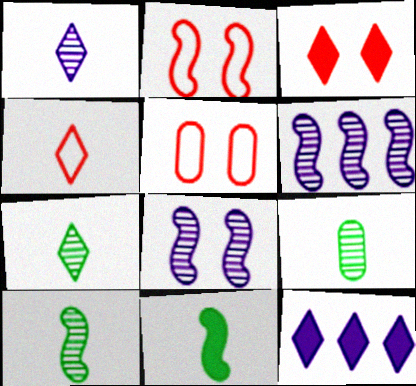[[2, 6, 11], 
[2, 9, 12], 
[5, 10, 12], 
[7, 9, 10]]